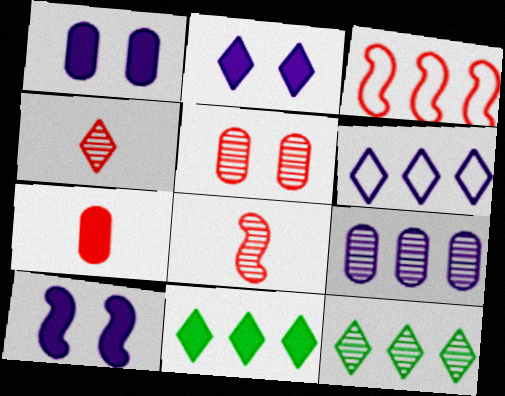[[1, 2, 10], 
[3, 9, 11], 
[7, 10, 11]]